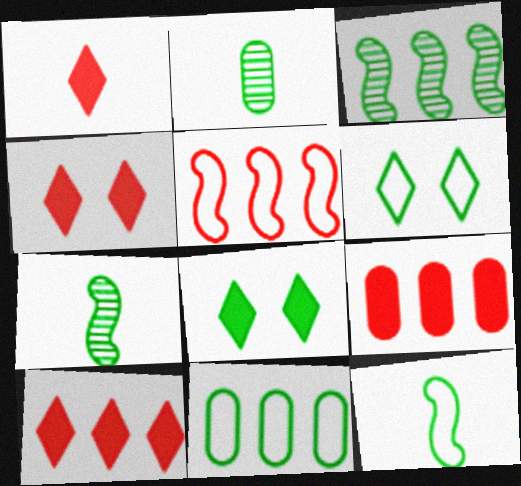[[1, 4, 10], 
[6, 11, 12], 
[7, 8, 11]]